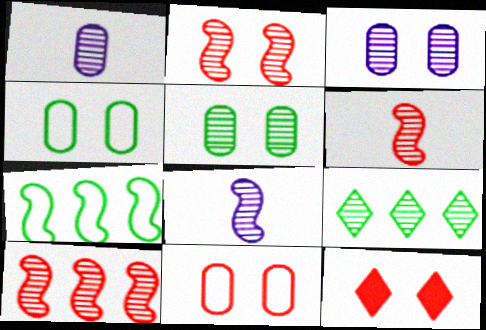[[1, 2, 9], 
[1, 7, 12], 
[2, 6, 10], 
[2, 11, 12], 
[3, 6, 9]]